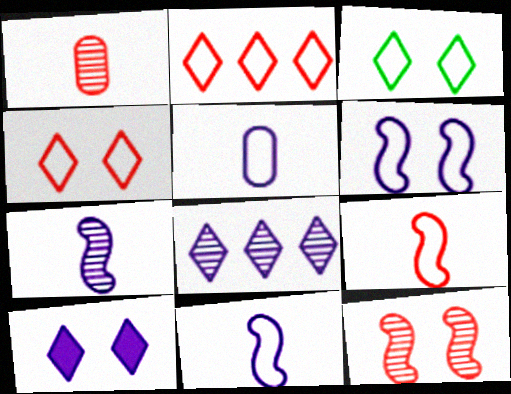[]